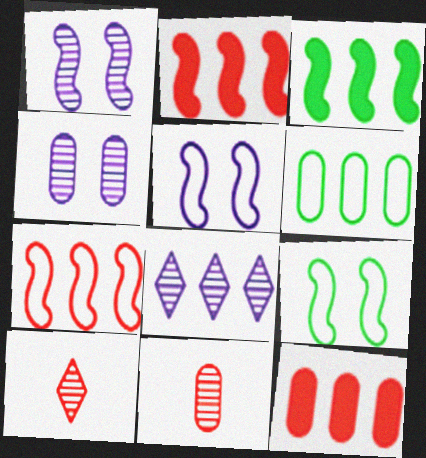[[2, 6, 8]]